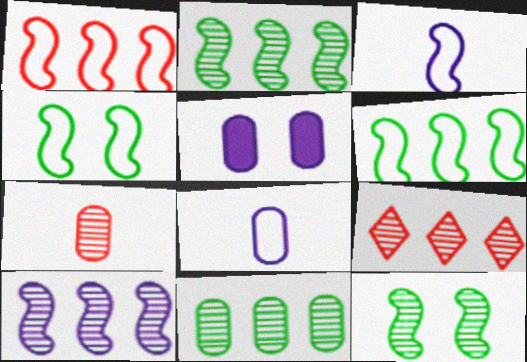[[1, 3, 4], 
[9, 10, 11]]